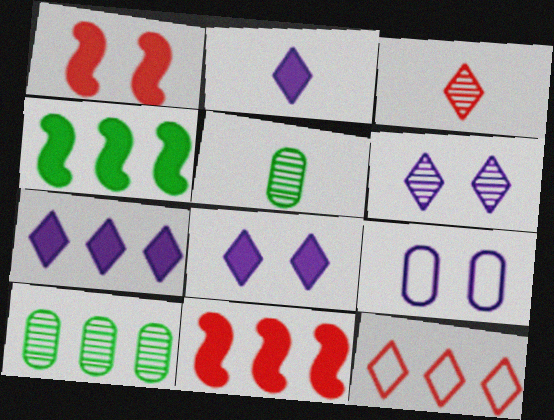[[2, 7, 8], 
[3, 4, 9]]